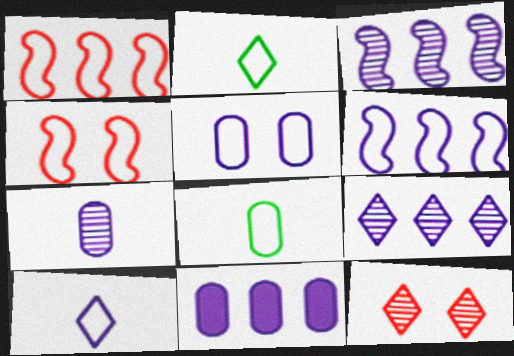[[1, 2, 5], 
[5, 6, 10], 
[5, 7, 11], 
[6, 9, 11]]